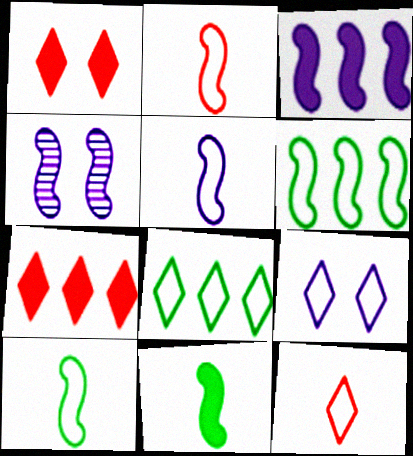[[2, 5, 10], 
[3, 4, 5], 
[8, 9, 12]]